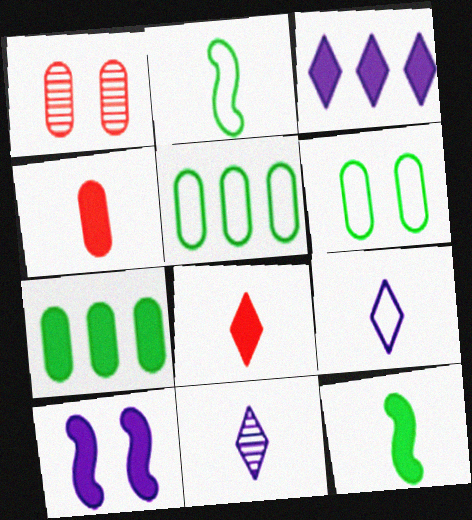[[1, 2, 3], 
[2, 4, 11], 
[7, 8, 10]]